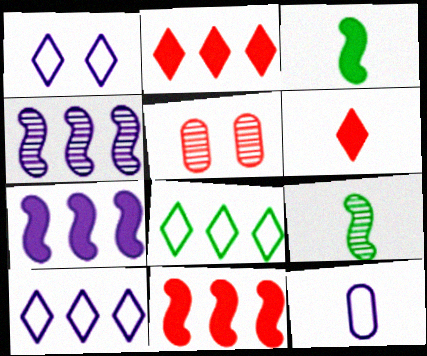[[3, 5, 10], 
[6, 9, 12]]